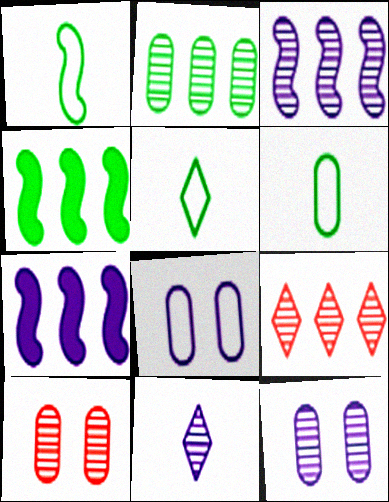[[1, 5, 6], 
[2, 3, 9], 
[3, 11, 12], 
[5, 7, 10], 
[7, 8, 11]]